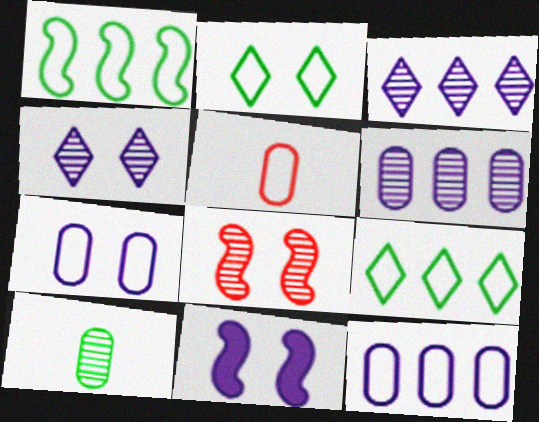[[3, 8, 10], 
[4, 7, 11]]